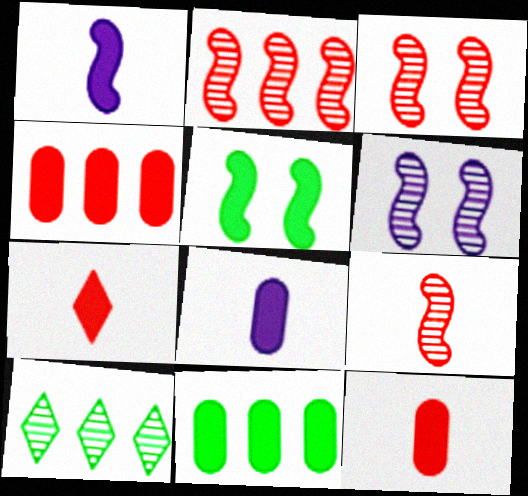[[2, 3, 9]]